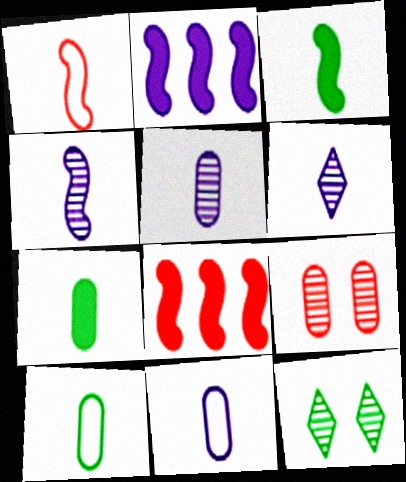[[1, 3, 4], 
[1, 6, 7], 
[4, 5, 6], 
[8, 11, 12]]